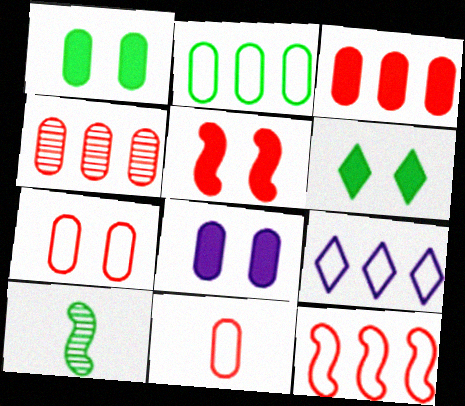[[2, 6, 10], 
[2, 9, 12], 
[5, 6, 8]]